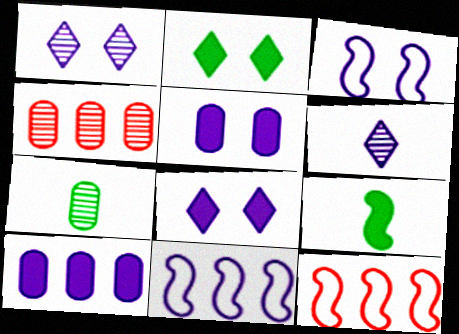[[1, 3, 5], 
[3, 6, 10], 
[5, 6, 11], 
[7, 8, 12]]